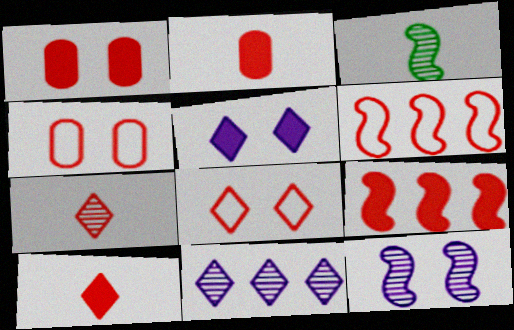[[1, 6, 7], 
[1, 9, 10], 
[4, 7, 9]]